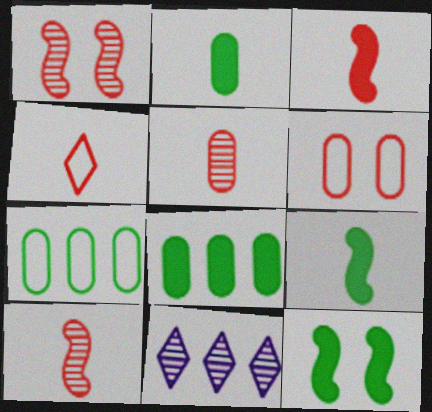[[3, 4, 5], 
[6, 9, 11]]